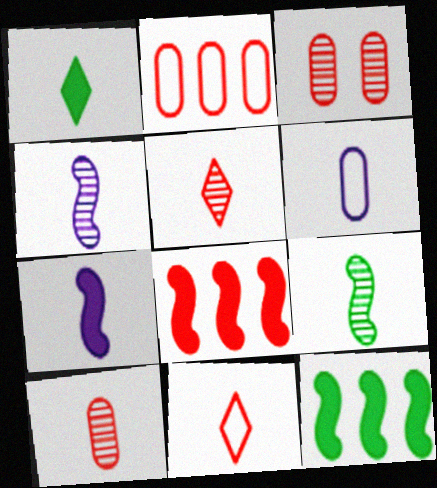[[3, 8, 11]]